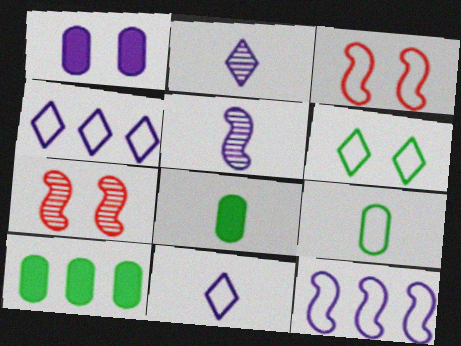[[1, 2, 12], 
[1, 4, 5], 
[1, 6, 7], 
[2, 3, 10], 
[3, 4, 9], 
[4, 7, 8], 
[7, 10, 11]]